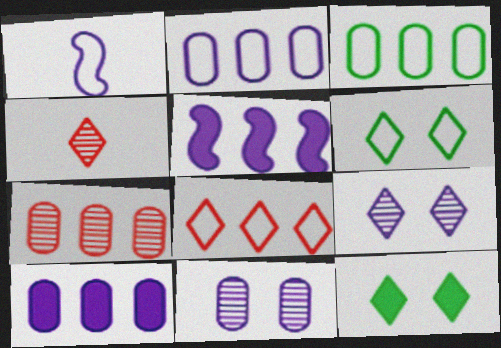[[1, 7, 12], 
[1, 9, 10], 
[3, 7, 10]]